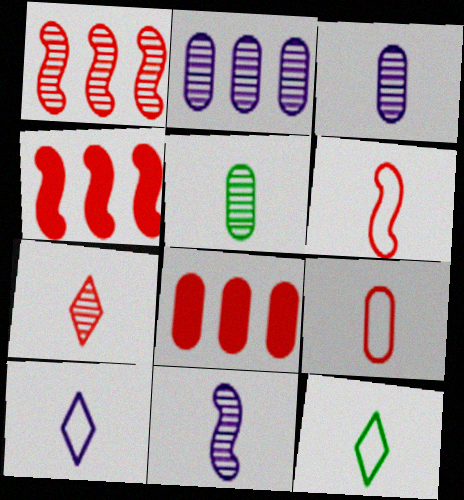[[5, 7, 11]]